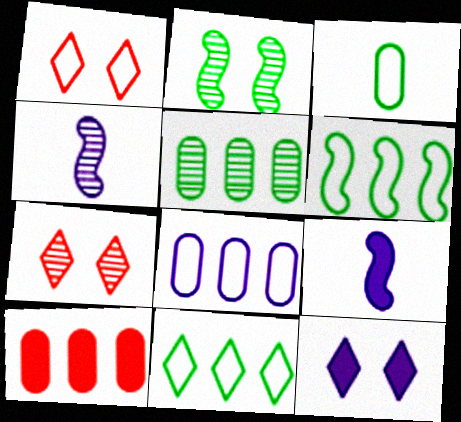[[1, 5, 9], 
[4, 5, 7], 
[4, 8, 12], 
[5, 8, 10]]